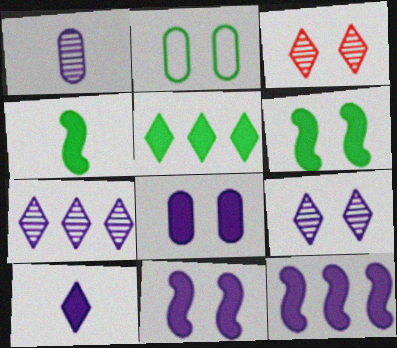[[2, 3, 11], 
[8, 10, 12]]